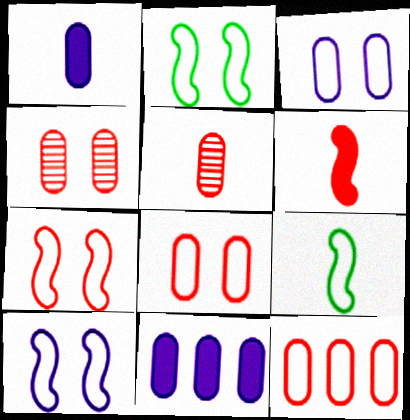[[2, 7, 10]]